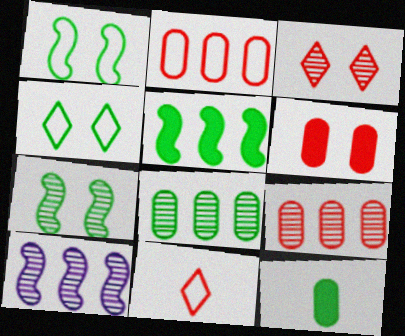[]